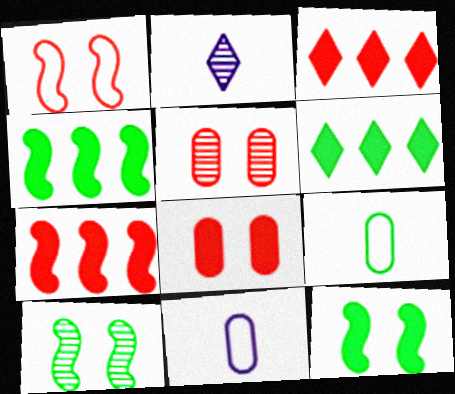[[3, 10, 11], 
[6, 9, 10]]